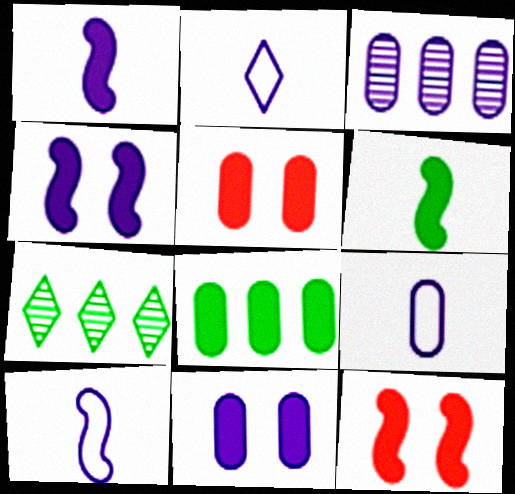[[2, 3, 4], 
[2, 9, 10], 
[3, 9, 11], 
[5, 7, 10], 
[7, 9, 12]]